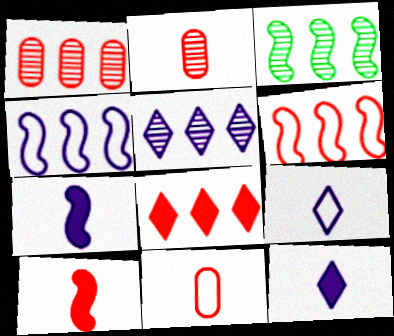[[1, 3, 5], 
[1, 6, 8]]